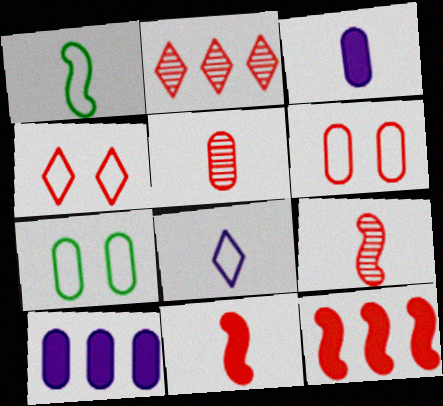[[2, 6, 11], 
[4, 5, 12], 
[5, 7, 10]]